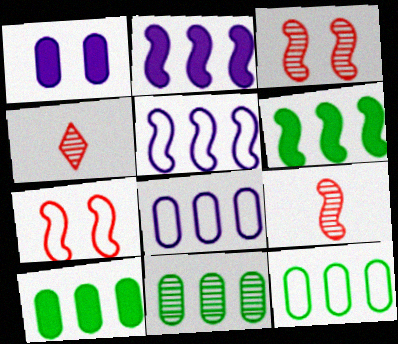[[10, 11, 12]]